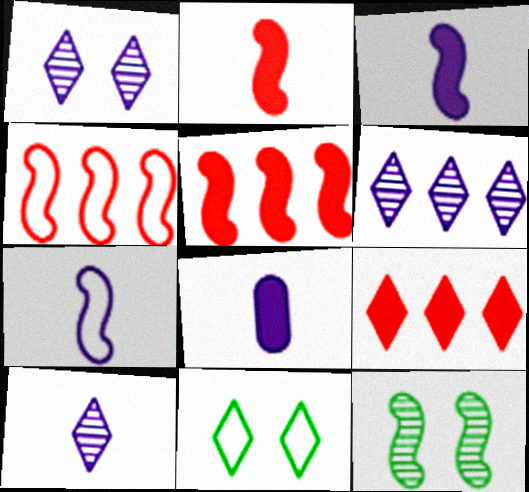[[1, 6, 10], 
[3, 4, 12], 
[5, 7, 12], 
[7, 8, 10], 
[9, 10, 11]]